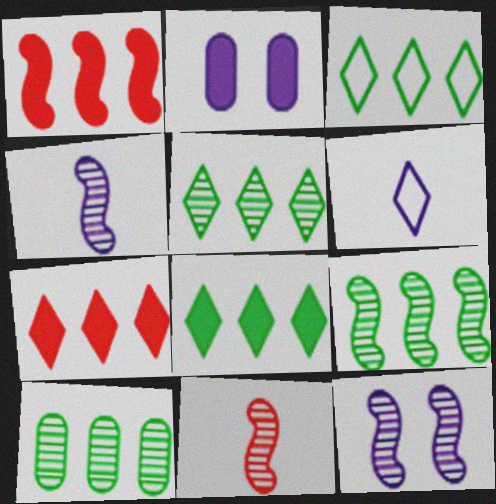[[2, 3, 11], 
[3, 5, 8], 
[5, 9, 10], 
[9, 11, 12]]